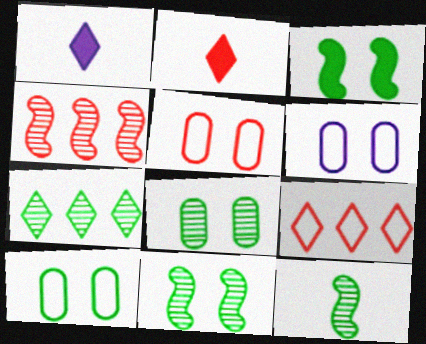[[1, 4, 10], 
[2, 4, 5], 
[5, 6, 10], 
[7, 8, 12]]